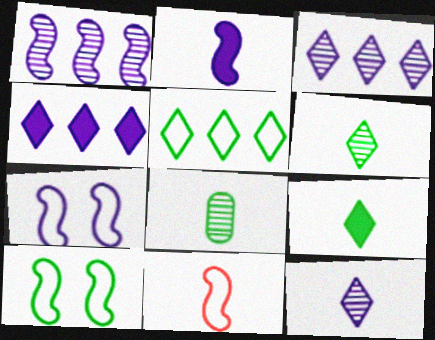[[1, 2, 7]]